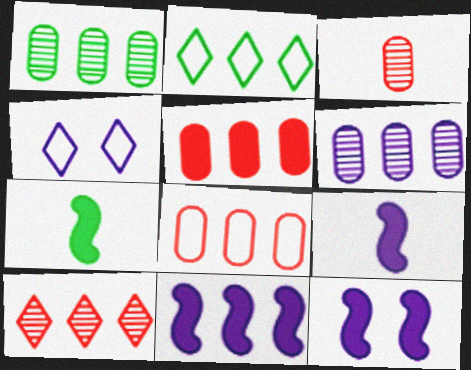[[2, 3, 12], 
[4, 6, 9], 
[9, 11, 12]]